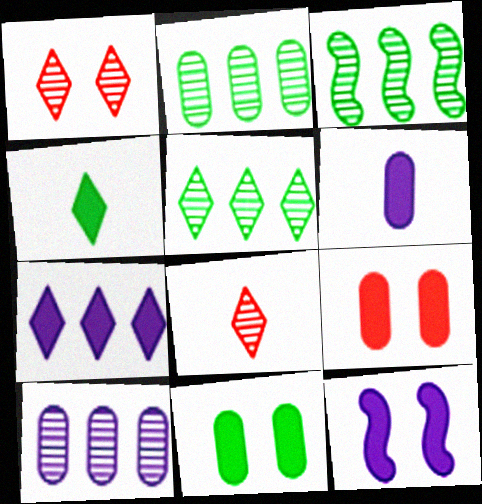[[2, 3, 5], 
[6, 7, 12]]